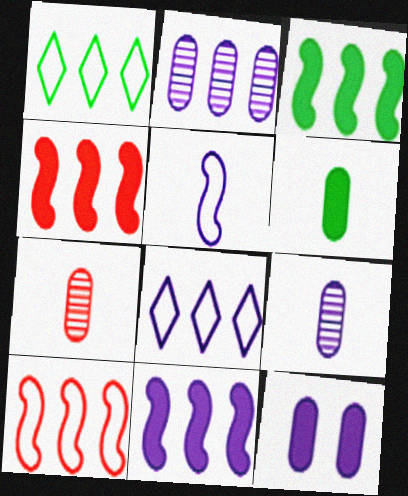[[1, 2, 4], 
[2, 8, 11], 
[3, 4, 11]]